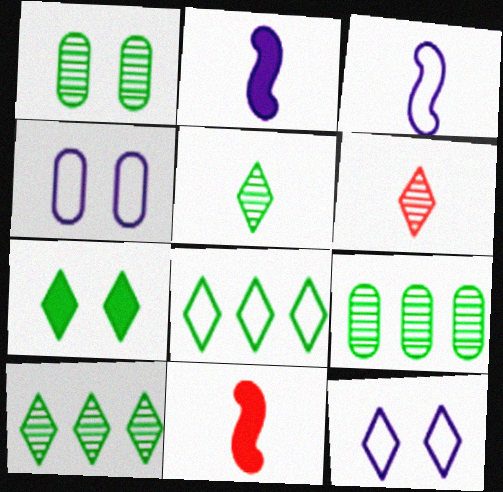[[4, 10, 11], 
[5, 7, 8], 
[9, 11, 12]]